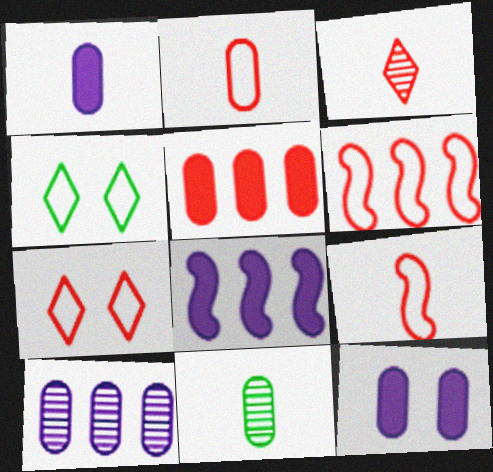[[1, 2, 11], 
[2, 6, 7], 
[7, 8, 11]]